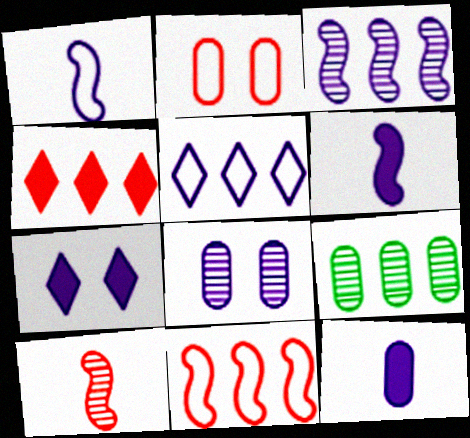[[2, 4, 10], 
[2, 9, 12], 
[5, 6, 8]]